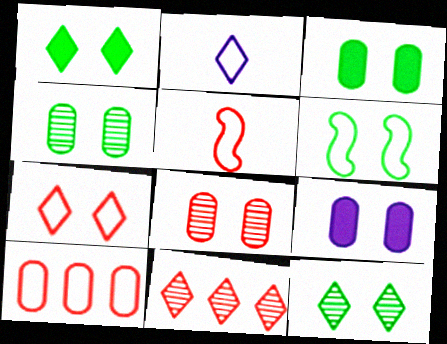[[1, 2, 11], 
[1, 4, 6], 
[2, 6, 10], 
[3, 6, 12], 
[5, 7, 10]]